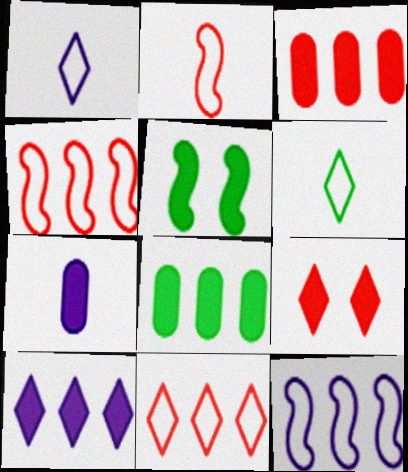[]